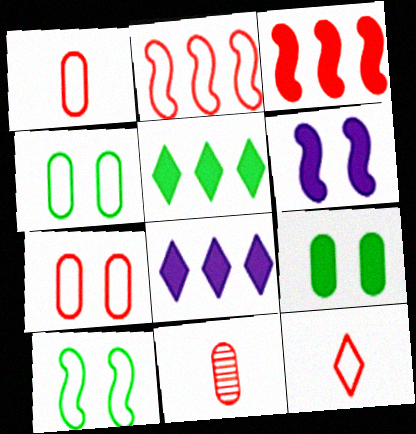[[2, 7, 12], 
[8, 10, 11]]